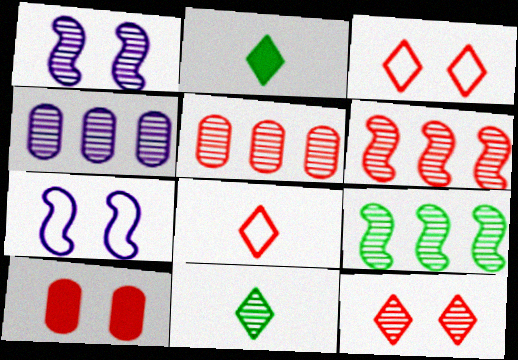[[1, 5, 11], 
[2, 5, 7], 
[6, 8, 10]]